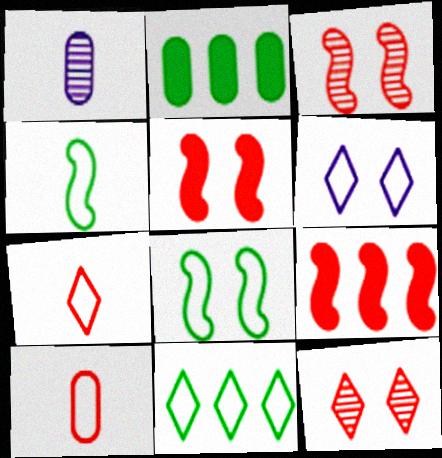[[1, 5, 11], 
[6, 7, 11], 
[9, 10, 12]]